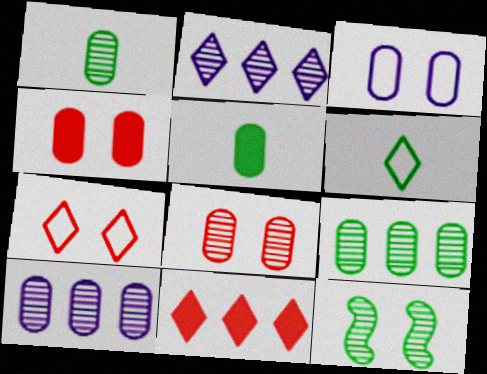[[1, 8, 10]]